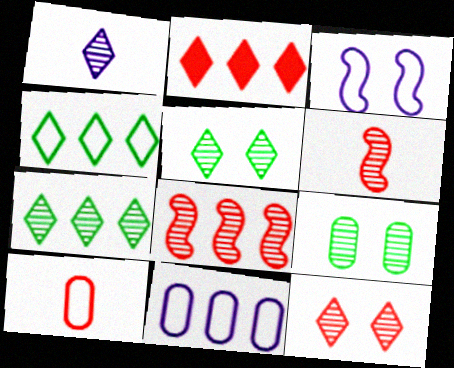[[1, 7, 12], 
[1, 8, 9], 
[3, 4, 10]]